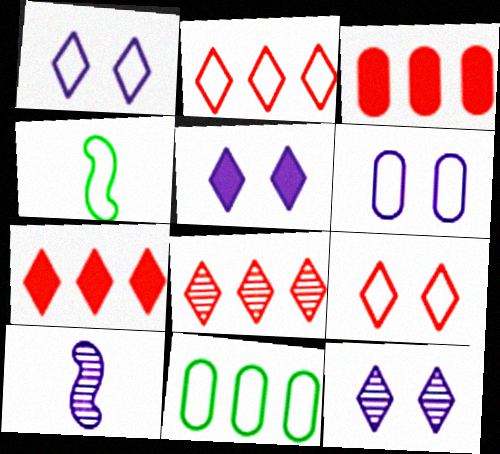[[1, 5, 12], 
[2, 4, 6], 
[2, 7, 8], 
[3, 4, 12]]